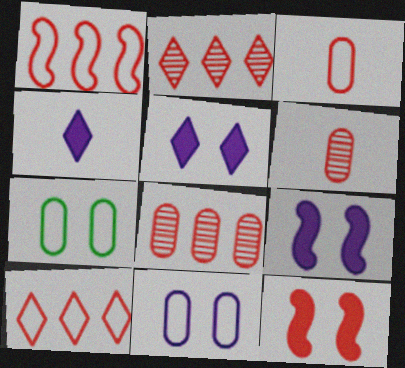[[2, 3, 12], 
[6, 10, 12]]